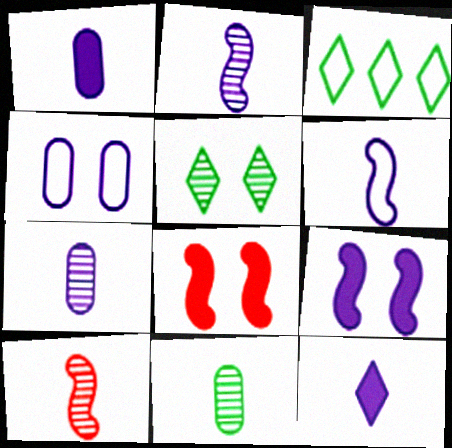[[3, 7, 8], 
[4, 5, 8], 
[6, 7, 12]]